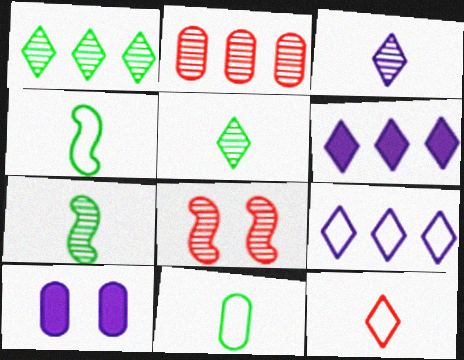[[2, 10, 11], 
[6, 8, 11]]